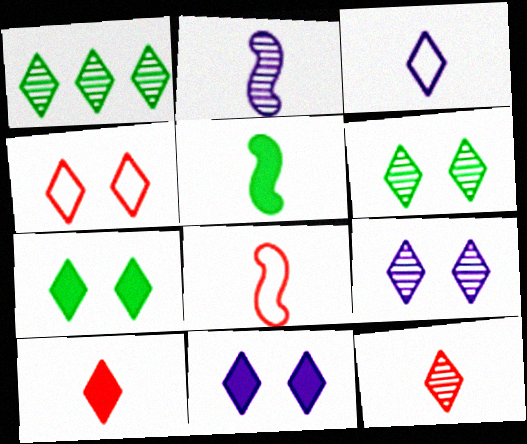[[1, 9, 12], 
[2, 5, 8], 
[4, 6, 11], 
[4, 7, 9]]